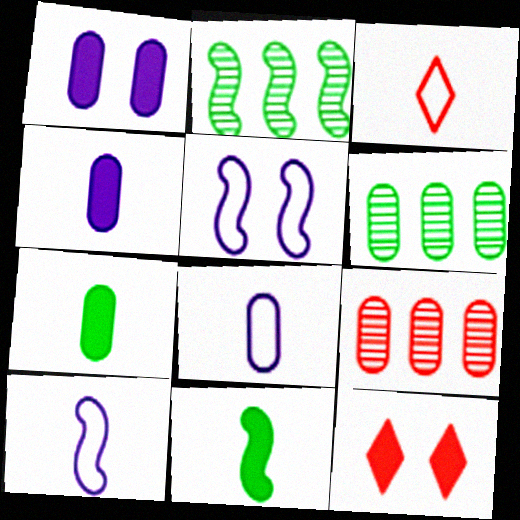[[1, 2, 3], 
[2, 8, 12], 
[6, 10, 12]]